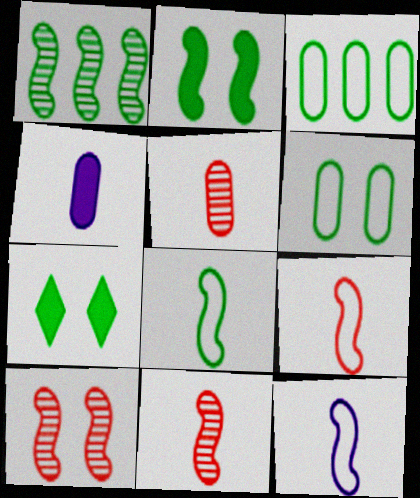[[1, 2, 8], 
[8, 9, 12]]